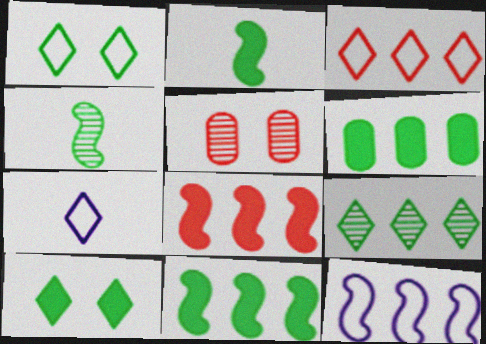[[1, 3, 7], 
[1, 4, 6], 
[2, 6, 10], 
[5, 7, 11]]